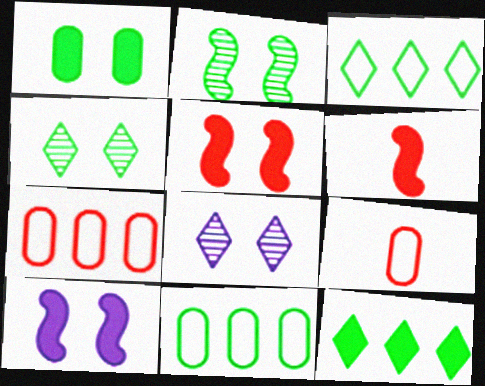[[6, 8, 11]]